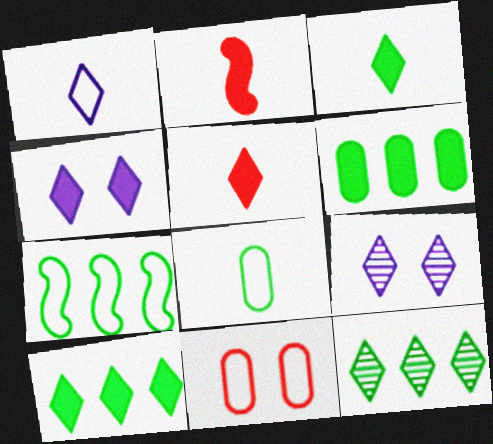[[1, 7, 11], 
[2, 4, 6], 
[4, 5, 10], 
[6, 7, 12]]